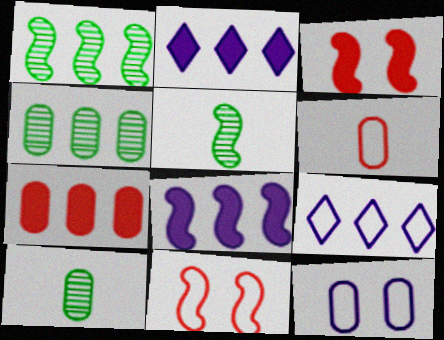[[1, 7, 9], 
[2, 10, 11], 
[3, 9, 10], 
[5, 8, 11], 
[7, 10, 12]]